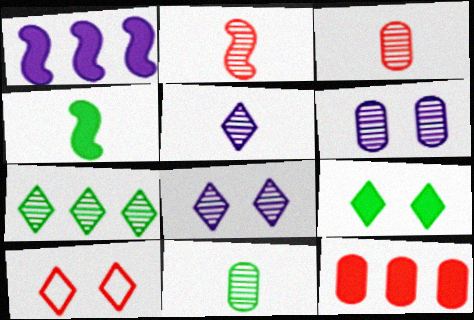[[1, 10, 11], 
[2, 5, 11], 
[2, 6, 7], 
[2, 10, 12], 
[8, 9, 10]]